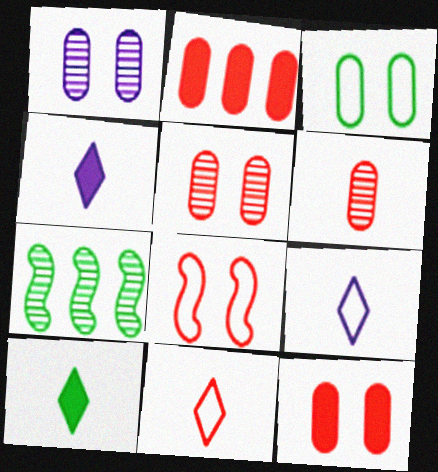[[1, 3, 12], 
[3, 7, 10], 
[7, 9, 12]]